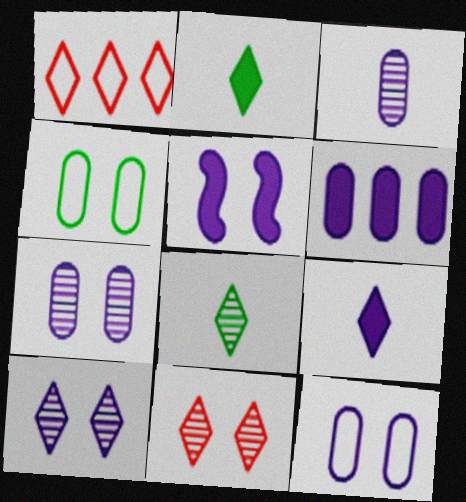[[1, 2, 10], 
[3, 6, 12], 
[4, 5, 11], 
[5, 6, 9], 
[5, 10, 12]]